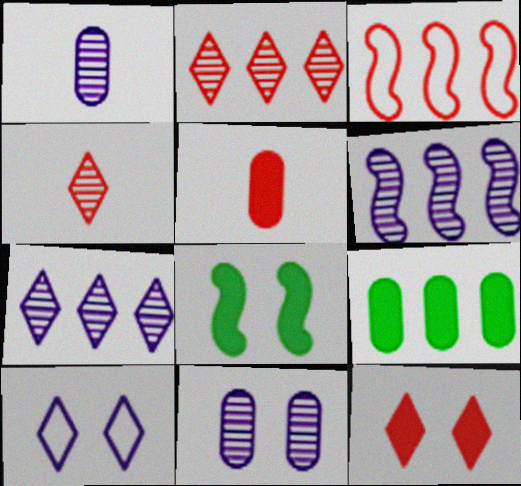[[3, 7, 9]]